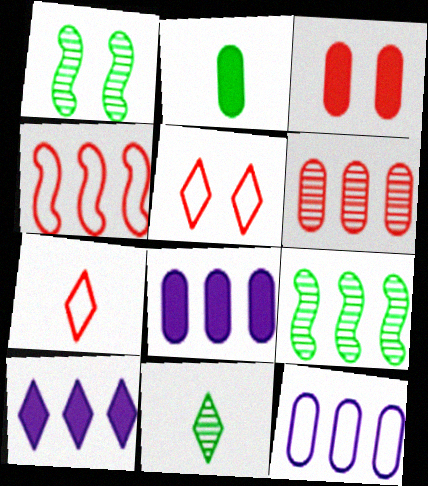[[1, 7, 8], 
[2, 3, 8], 
[5, 10, 11]]